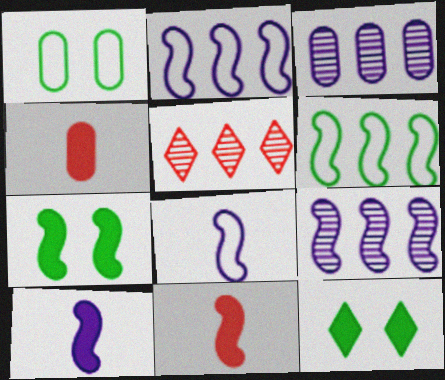[[1, 3, 4], 
[1, 5, 10]]